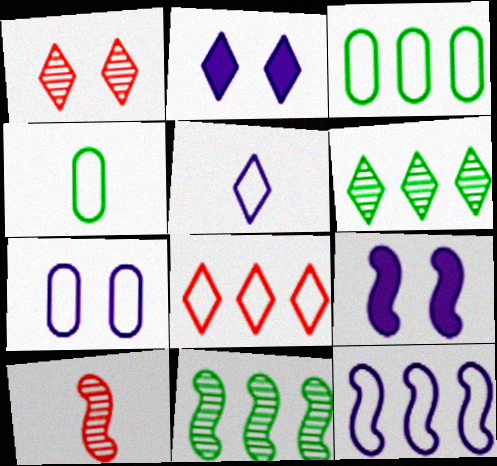[[2, 3, 10], 
[3, 8, 12], 
[5, 7, 12]]